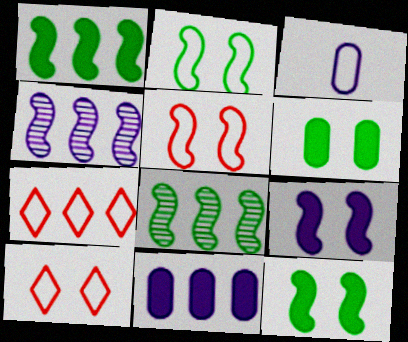[[2, 3, 7], 
[7, 8, 11]]